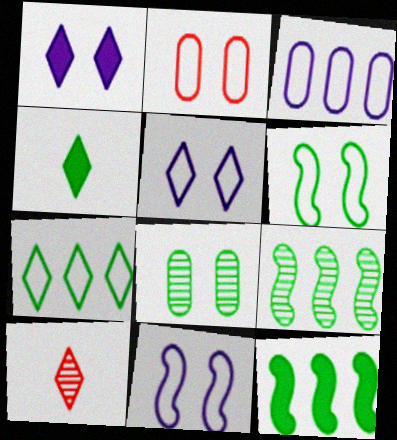[[1, 7, 10], 
[2, 5, 6]]